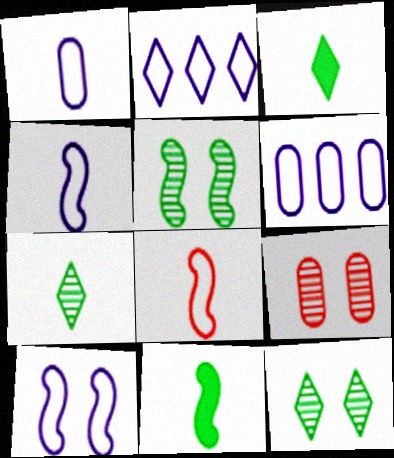[[1, 2, 10], 
[2, 9, 11]]